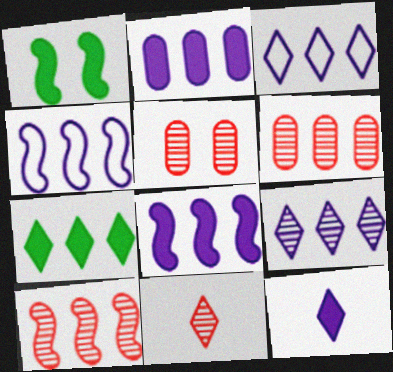[[2, 4, 9], 
[4, 6, 7], 
[5, 10, 11]]